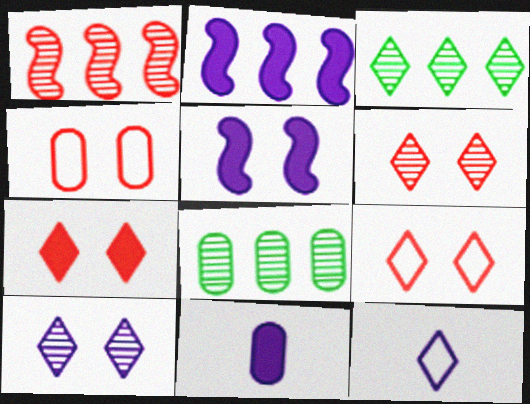[[3, 7, 12], 
[4, 8, 11], 
[6, 7, 9]]